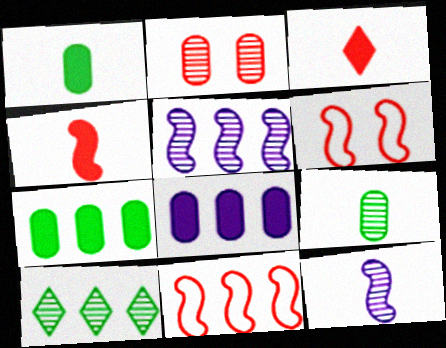[[2, 3, 11], 
[2, 10, 12], 
[8, 10, 11]]